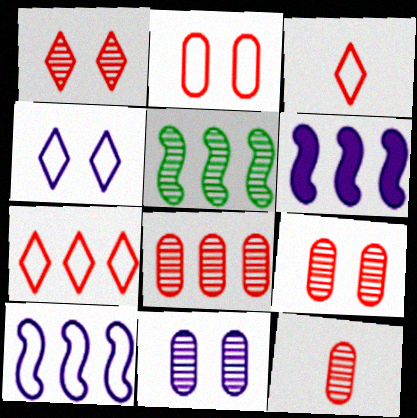[[8, 9, 12]]